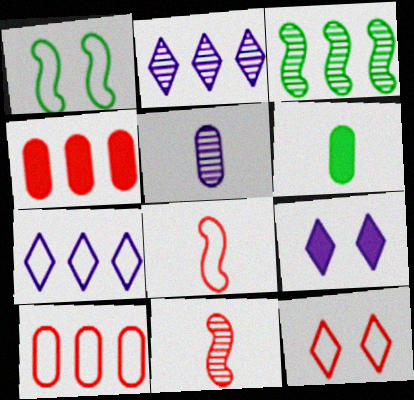[[3, 4, 7], 
[4, 11, 12], 
[8, 10, 12]]